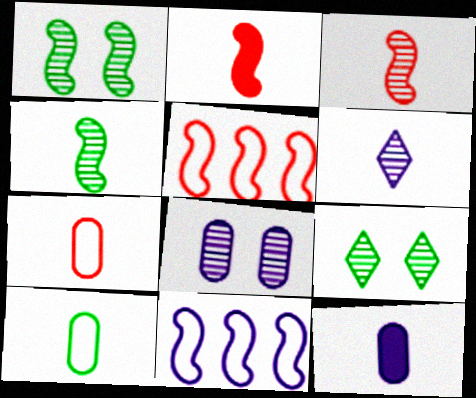[[1, 2, 11], 
[2, 6, 10], 
[5, 9, 12]]